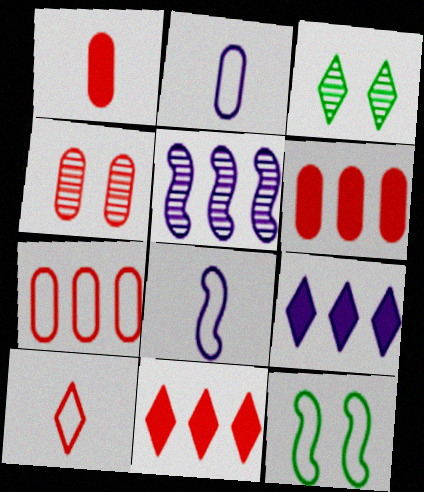[[1, 4, 7], 
[3, 6, 8], 
[3, 9, 10]]